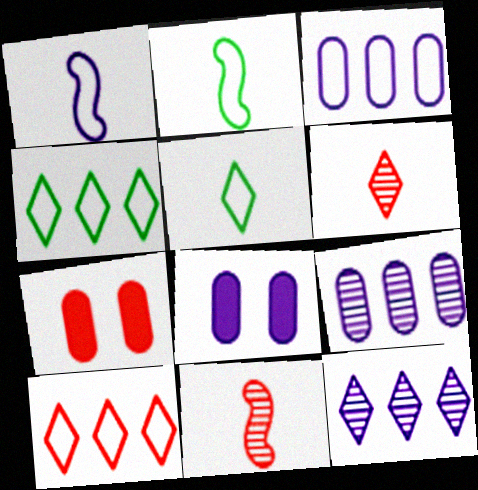[[1, 8, 12], 
[2, 7, 12], 
[4, 8, 11], 
[7, 10, 11]]